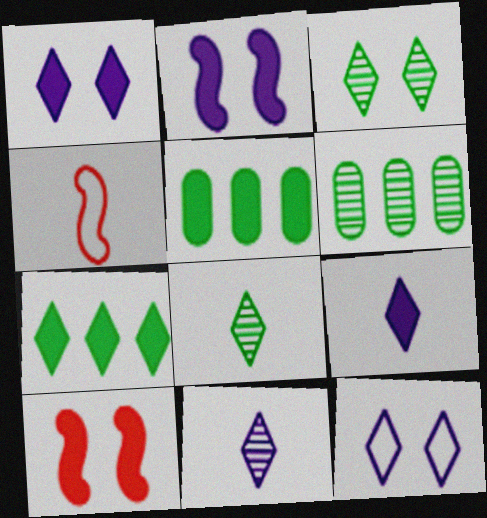[[1, 4, 6], 
[5, 9, 10]]